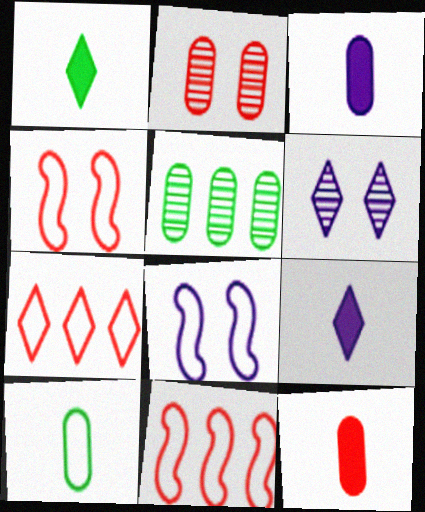[[1, 6, 7], 
[4, 5, 9], 
[7, 8, 10]]